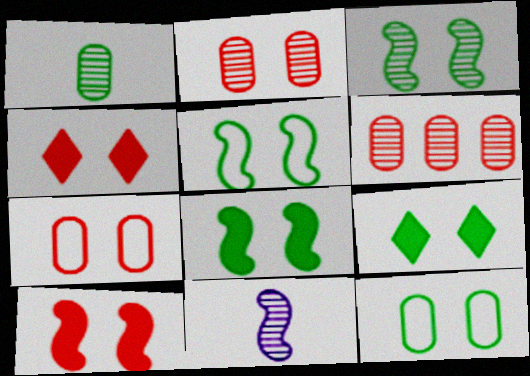[[3, 5, 8], 
[3, 9, 12]]